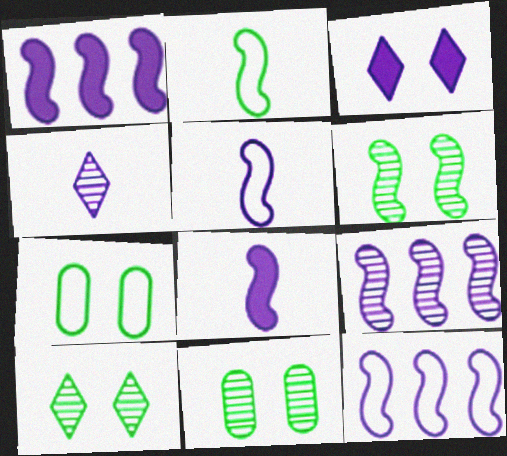[[1, 9, 12], 
[6, 10, 11]]